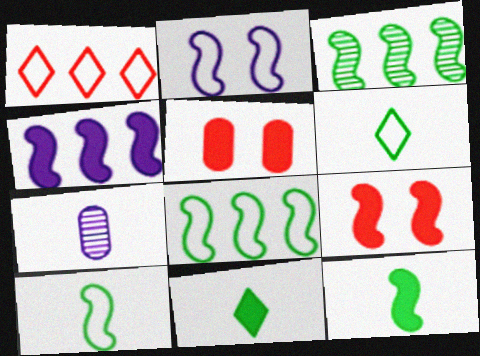[[4, 5, 11], 
[4, 9, 12]]